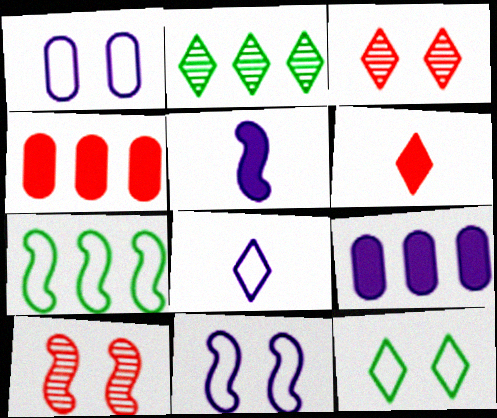[[5, 7, 10]]